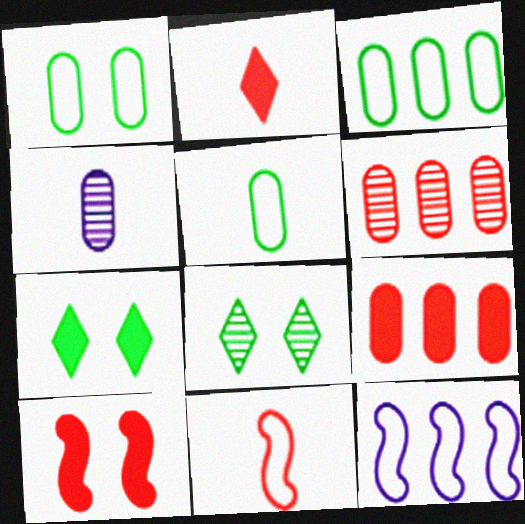[[1, 3, 5], 
[1, 4, 9], 
[2, 9, 10]]